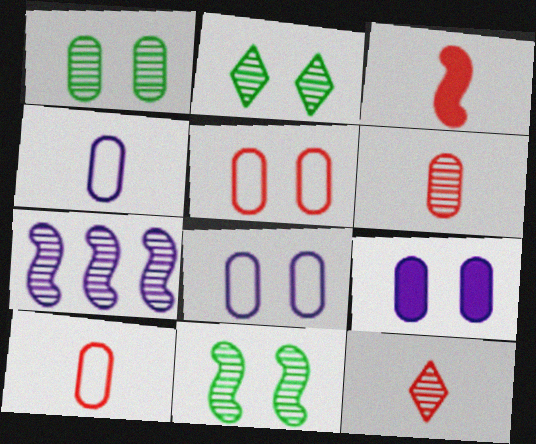[[1, 2, 11], 
[1, 5, 9], 
[1, 7, 12], 
[2, 6, 7], 
[3, 10, 12]]